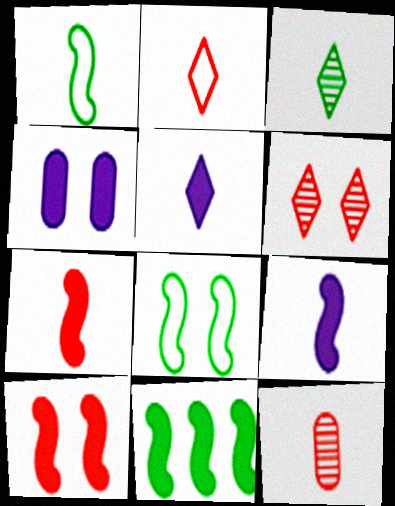[[1, 5, 12], 
[2, 3, 5], 
[2, 7, 12], 
[4, 6, 8], 
[9, 10, 11]]